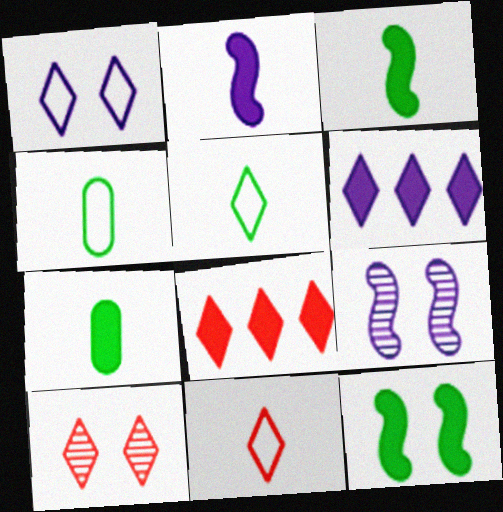[[4, 8, 9], 
[5, 6, 10], 
[8, 10, 11]]